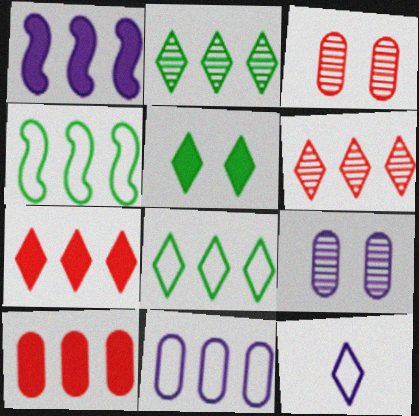[[1, 9, 12], 
[5, 6, 12]]